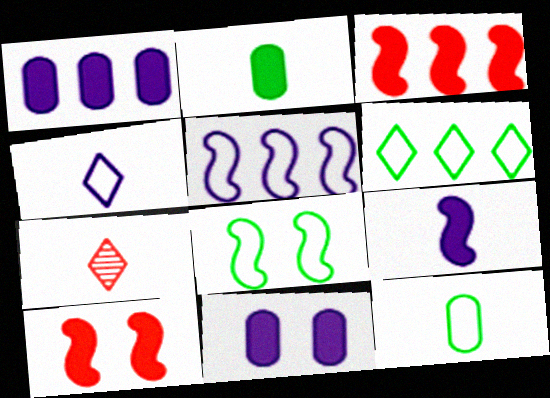[[1, 7, 8], 
[6, 8, 12], 
[7, 9, 12]]